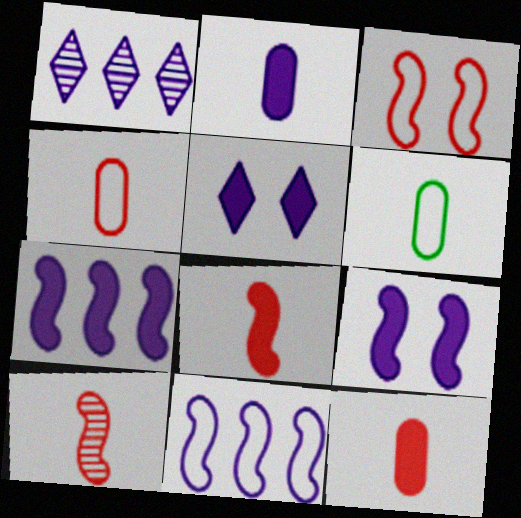[[2, 5, 7]]